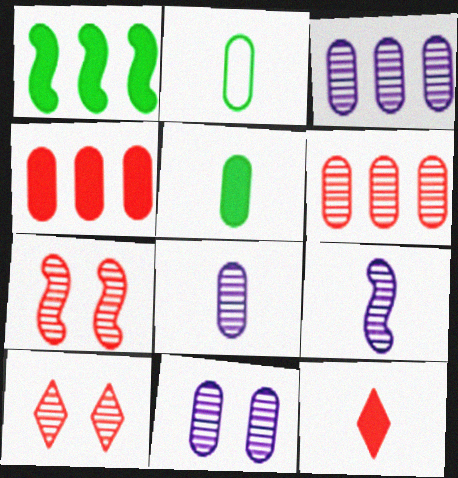[[2, 4, 11], 
[2, 9, 12], 
[3, 8, 11]]